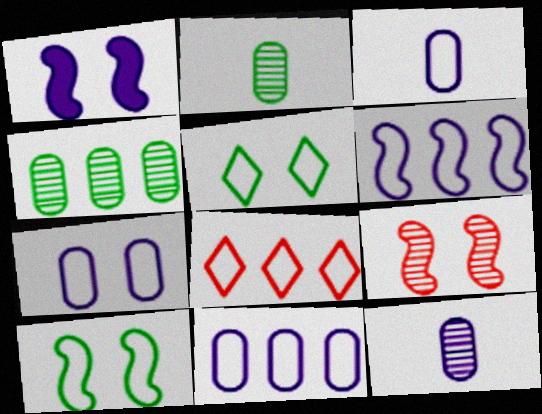[[1, 2, 8], 
[1, 9, 10], 
[3, 7, 11], 
[3, 8, 10]]